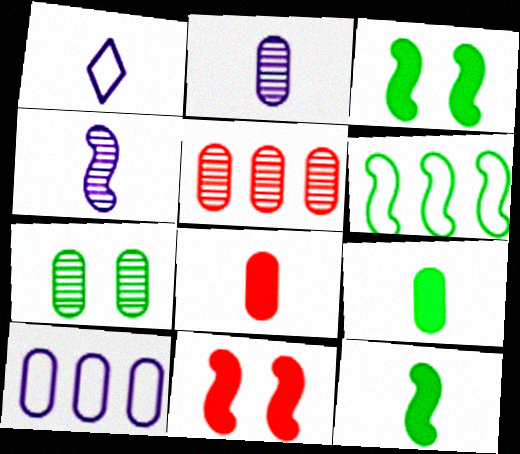[[1, 3, 5], 
[2, 5, 7], 
[4, 6, 11], 
[7, 8, 10]]